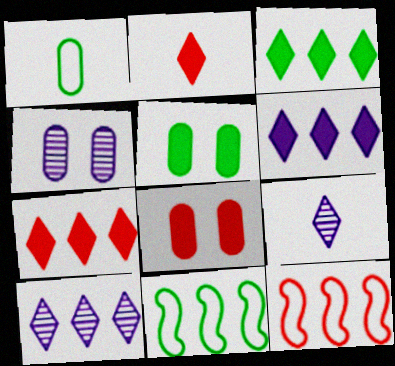[[2, 4, 11], 
[3, 6, 7], 
[5, 9, 12], 
[8, 9, 11]]